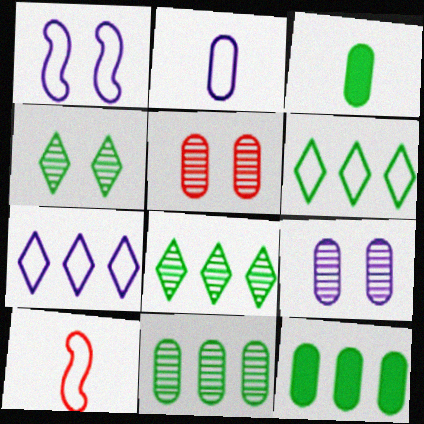[[1, 2, 7], 
[2, 5, 12]]